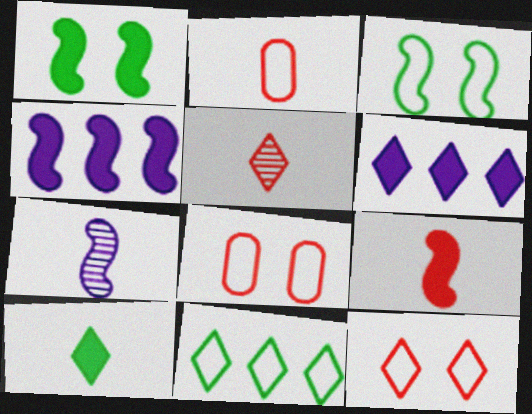[[1, 4, 9], 
[2, 5, 9], 
[2, 7, 10]]